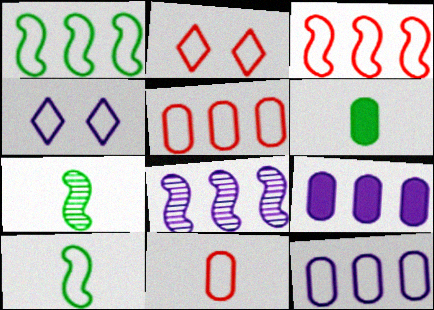[[1, 4, 11], 
[2, 3, 11], 
[2, 6, 8], 
[2, 7, 9], 
[2, 10, 12], 
[4, 5, 10]]